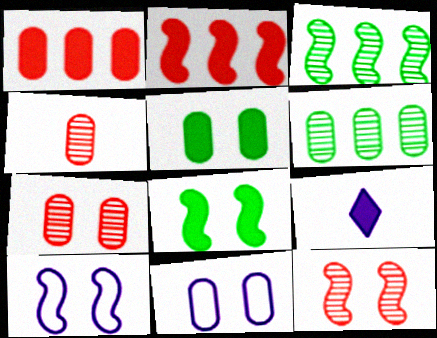[[1, 8, 9], 
[2, 5, 9], 
[5, 7, 11], 
[8, 10, 12]]